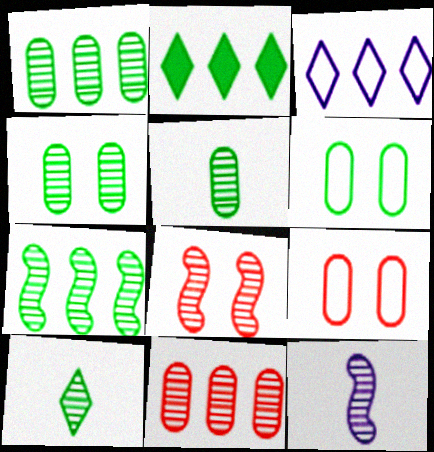[[1, 4, 5], 
[2, 9, 12], 
[4, 7, 10], 
[7, 8, 12]]